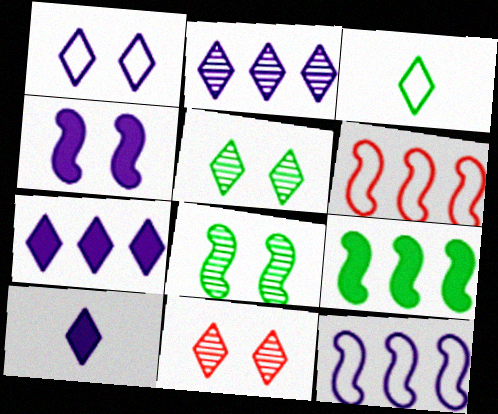[[1, 2, 10], 
[3, 7, 11]]